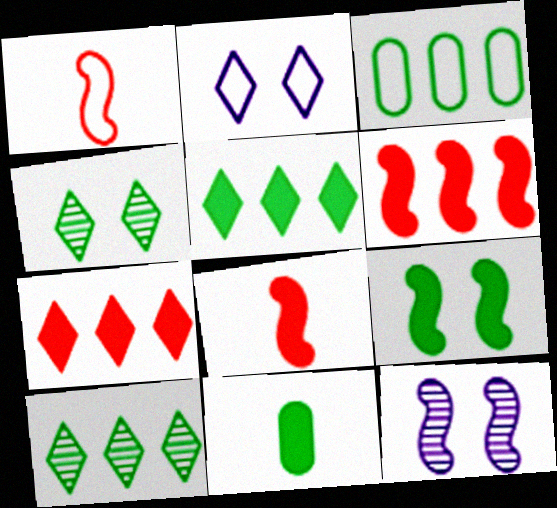[[1, 2, 3], 
[5, 9, 11]]